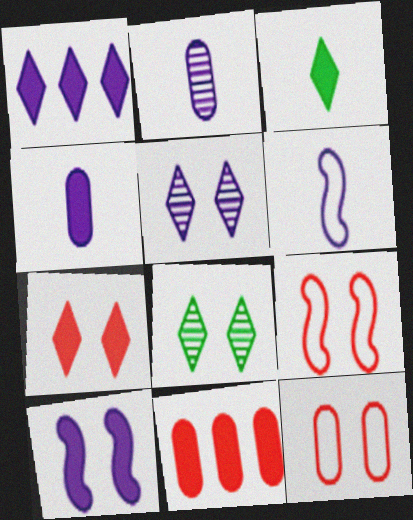[[1, 3, 7], 
[1, 4, 10], 
[3, 10, 11], 
[6, 8, 11], 
[8, 10, 12]]